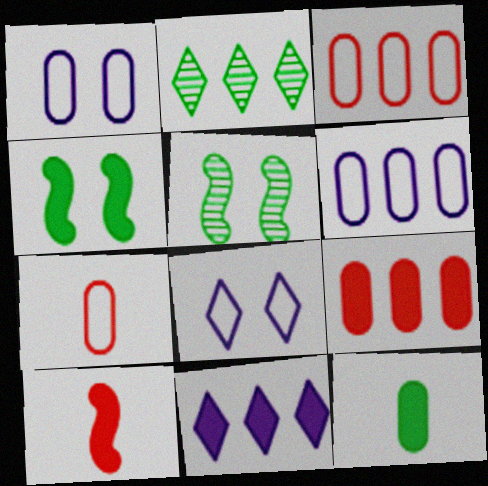[[1, 2, 10], 
[5, 7, 11]]